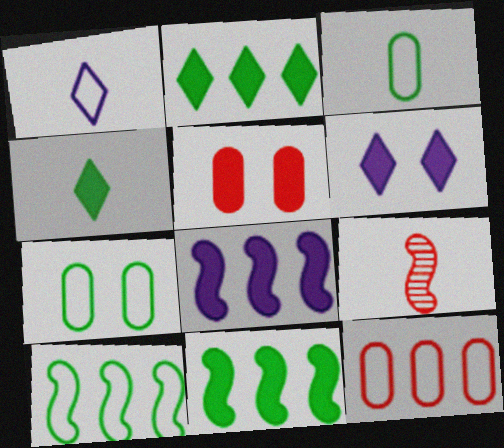[[4, 5, 8]]